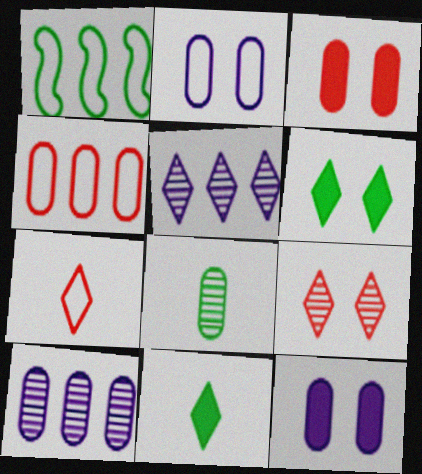[[1, 2, 7], 
[1, 6, 8], 
[4, 8, 12], 
[5, 6, 7]]